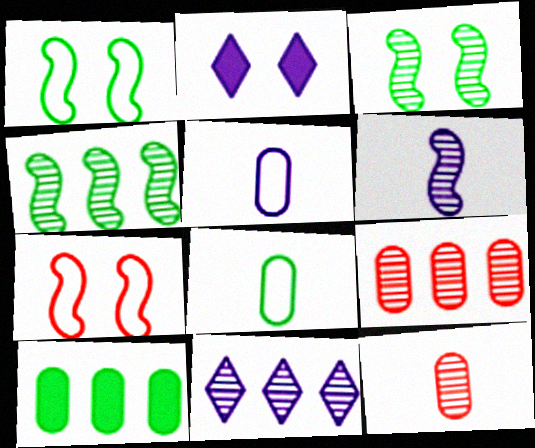[[3, 11, 12], 
[4, 9, 11]]